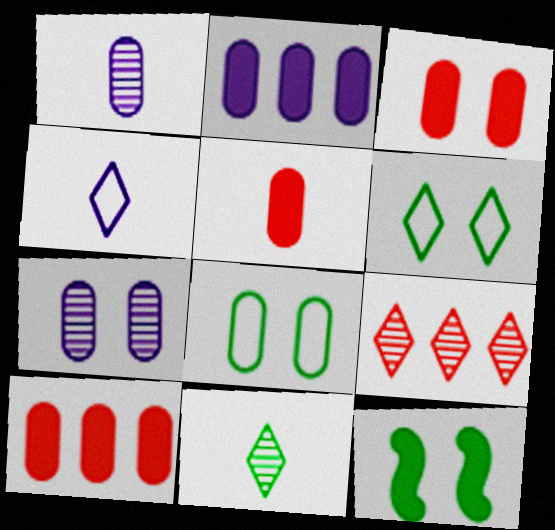[[1, 8, 10], 
[3, 5, 10], 
[3, 7, 8]]